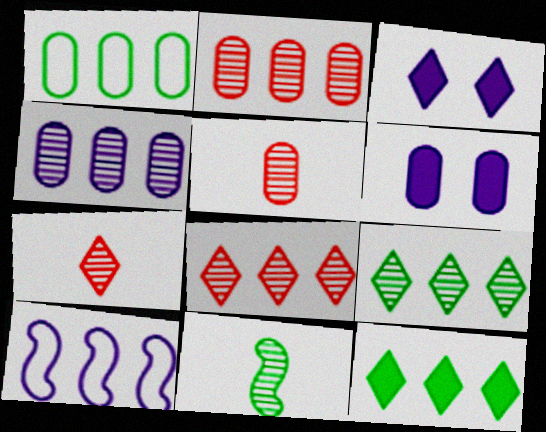[[1, 5, 6], 
[2, 10, 12]]